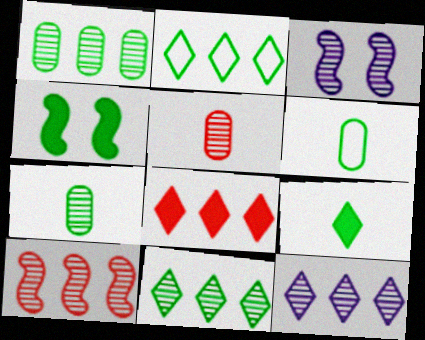[[1, 10, 12], 
[2, 4, 7], 
[2, 8, 12], 
[3, 5, 11], 
[3, 6, 8], 
[4, 6, 11]]